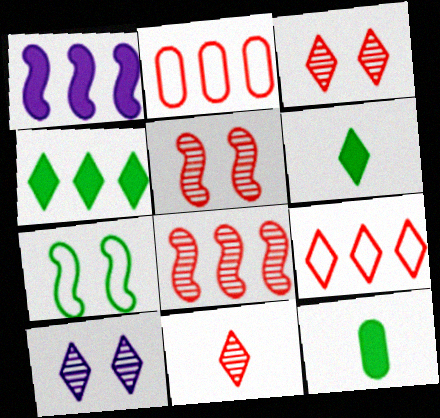[[6, 9, 10]]